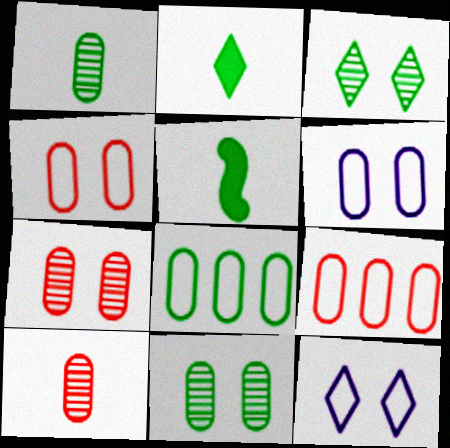[[3, 5, 8]]